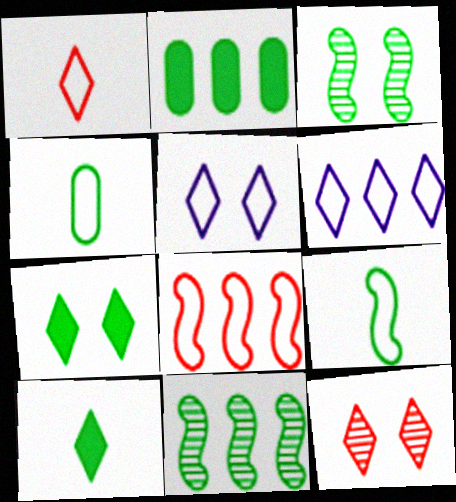[[4, 5, 8], 
[4, 7, 11], 
[5, 7, 12], 
[6, 10, 12]]